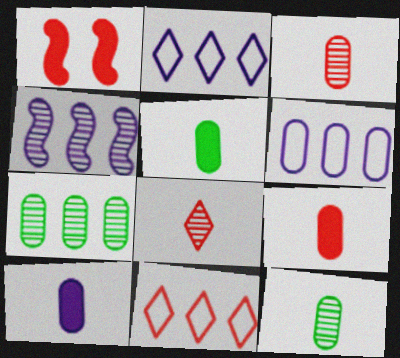[[1, 2, 12], 
[1, 3, 11], 
[5, 9, 10]]